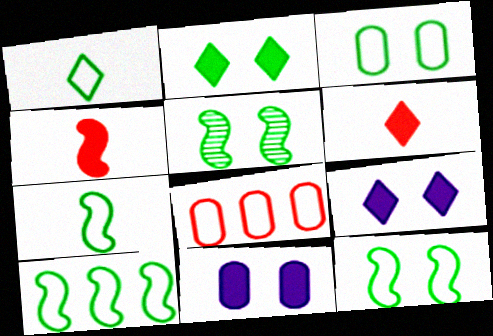[[1, 3, 10], 
[2, 3, 5], 
[7, 10, 12]]